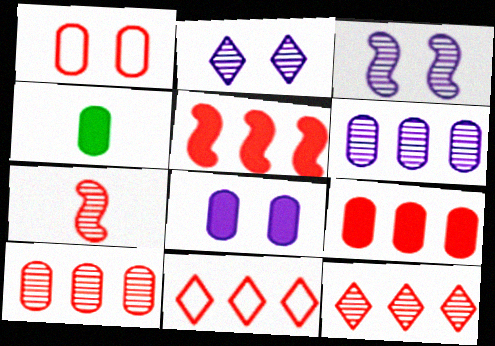[[1, 4, 6], 
[3, 4, 11], 
[4, 8, 9], 
[5, 10, 11]]